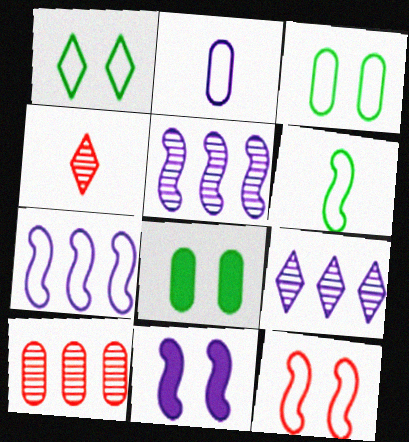[[2, 8, 10], 
[2, 9, 11], 
[4, 7, 8], 
[6, 7, 12]]